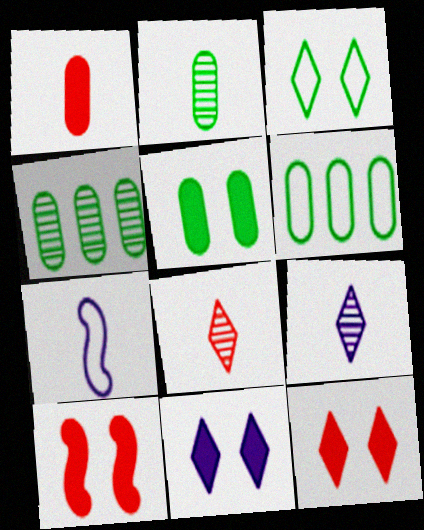[[2, 5, 6], 
[4, 7, 12], 
[5, 10, 11], 
[6, 9, 10]]